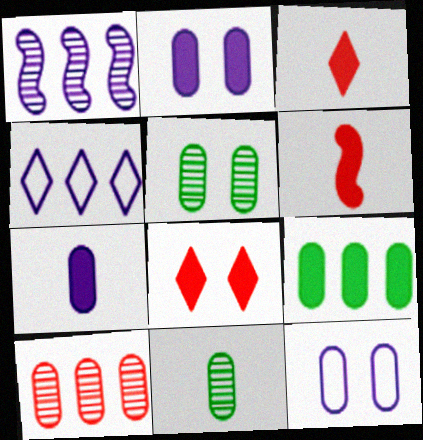[[4, 5, 6]]